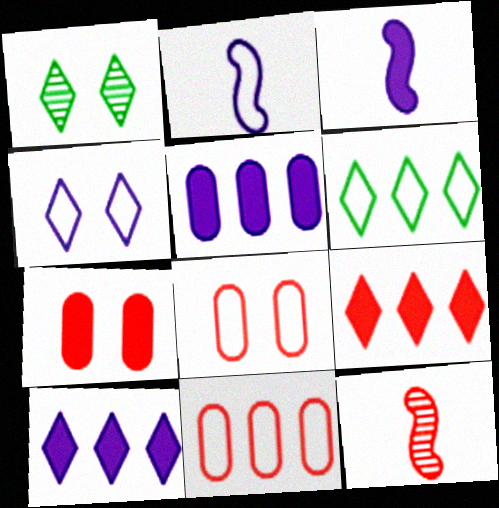[[1, 3, 11], 
[2, 6, 8], 
[8, 9, 12]]